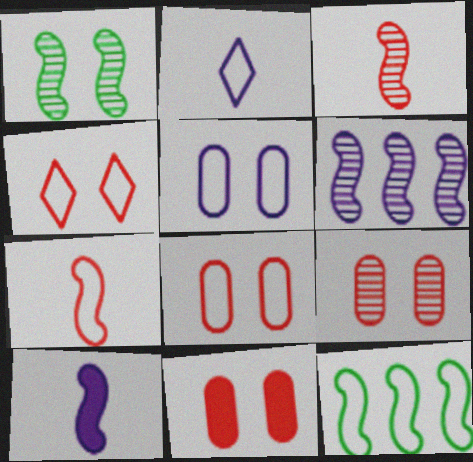[[1, 3, 6], 
[2, 8, 12], 
[8, 9, 11]]